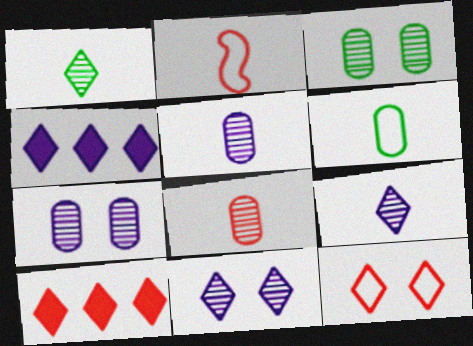[[1, 4, 12], 
[2, 3, 4]]